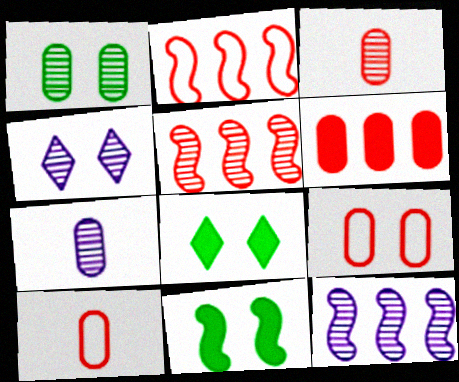[[2, 7, 8], 
[3, 6, 9], 
[4, 7, 12], 
[4, 9, 11], 
[8, 10, 12]]